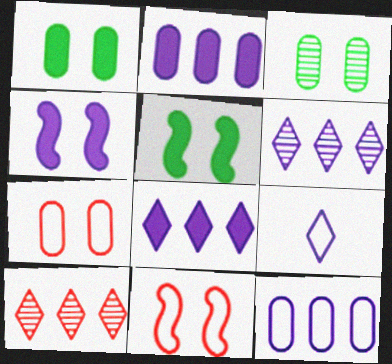[]